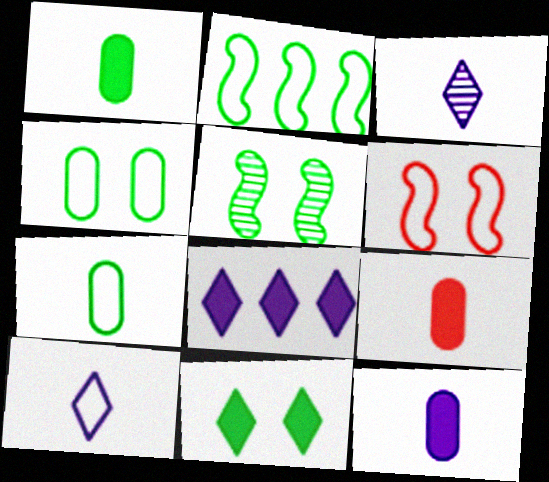[[1, 9, 12], 
[4, 5, 11]]